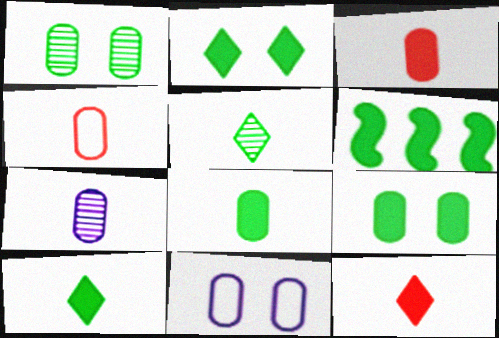[[2, 6, 8], 
[4, 7, 8], 
[6, 9, 10]]